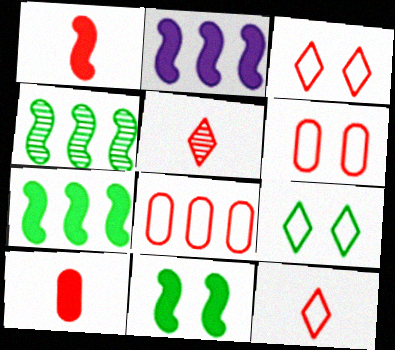[[1, 2, 11]]